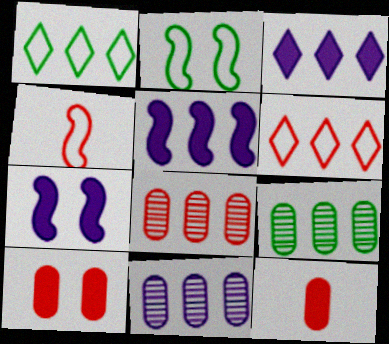[[1, 5, 8], 
[5, 6, 9], 
[8, 9, 11]]